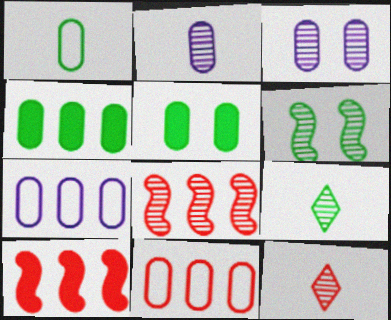[[2, 5, 11], 
[3, 8, 9]]